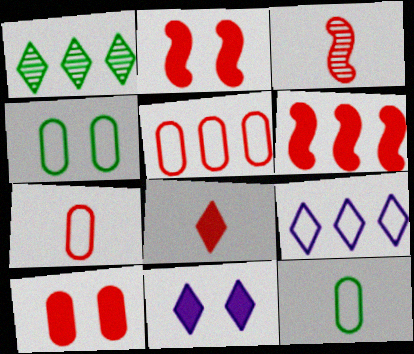[[3, 7, 8], 
[6, 8, 10]]